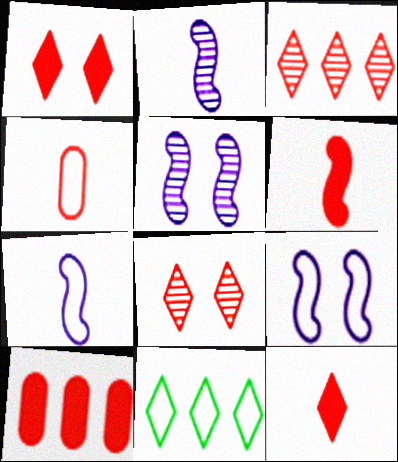[[1, 6, 10], 
[4, 9, 11]]